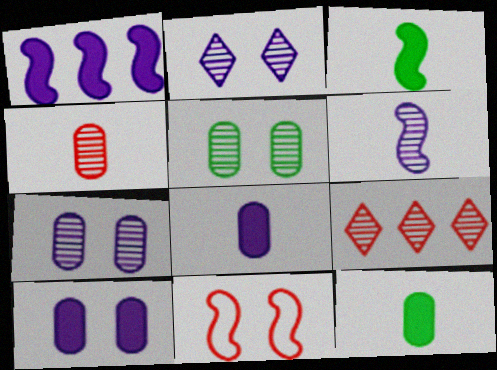[[5, 6, 9]]